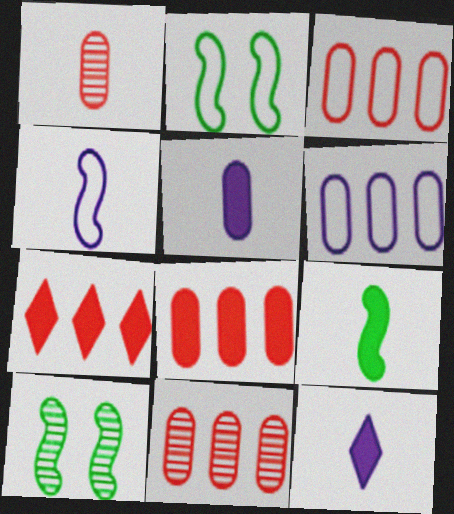[[2, 11, 12], 
[3, 8, 11], 
[3, 10, 12]]